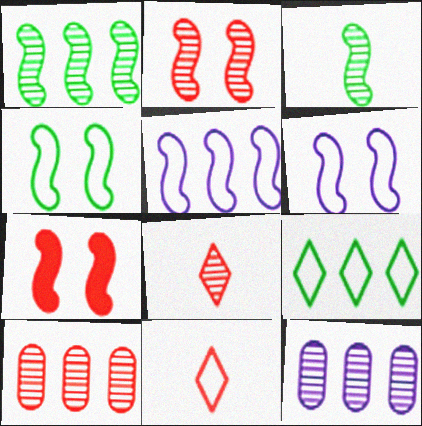[[2, 8, 10], 
[3, 5, 7], 
[7, 10, 11]]